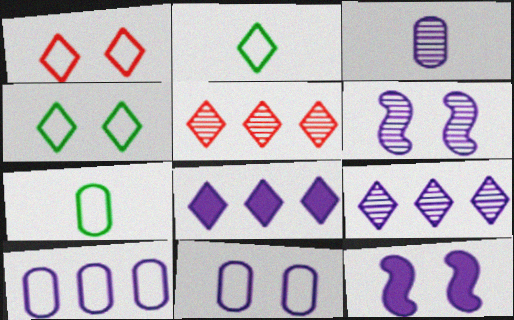[[3, 6, 9], 
[5, 7, 12]]